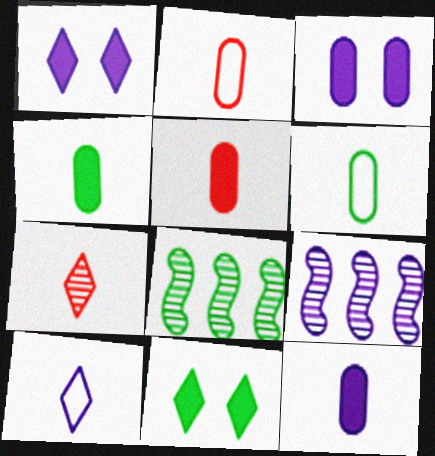[[1, 2, 8], 
[2, 9, 11], 
[3, 9, 10], 
[4, 5, 12], 
[6, 8, 11]]